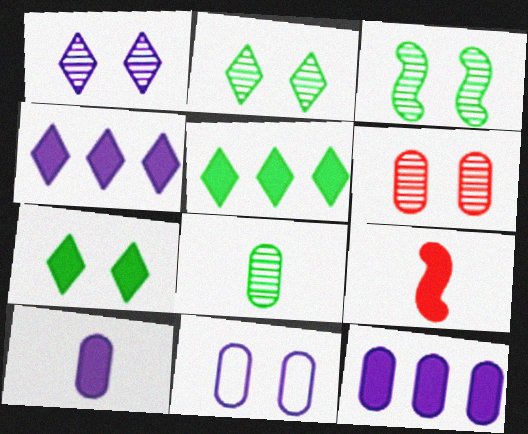[[1, 3, 6], 
[7, 9, 12]]